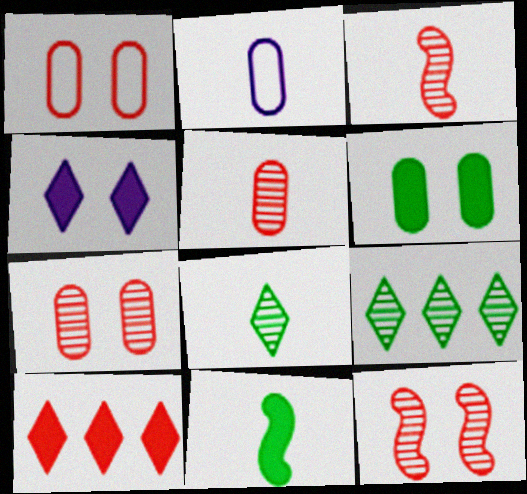[[1, 3, 10]]